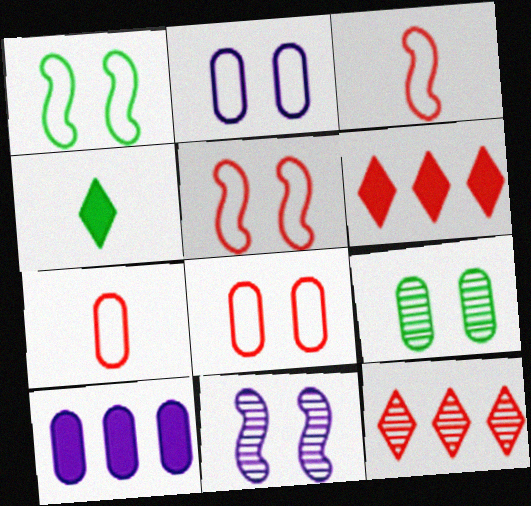[[7, 9, 10]]